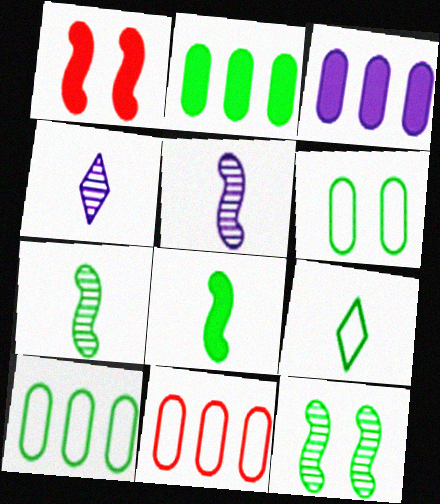[[1, 4, 10], 
[2, 9, 12]]